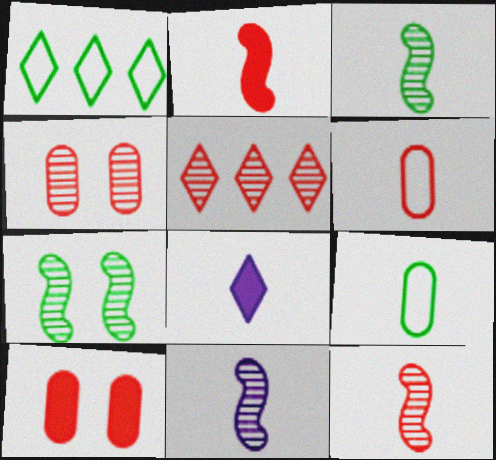[[1, 10, 11], 
[3, 6, 8], 
[3, 11, 12], 
[4, 5, 12], 
[8, 9, 12]]